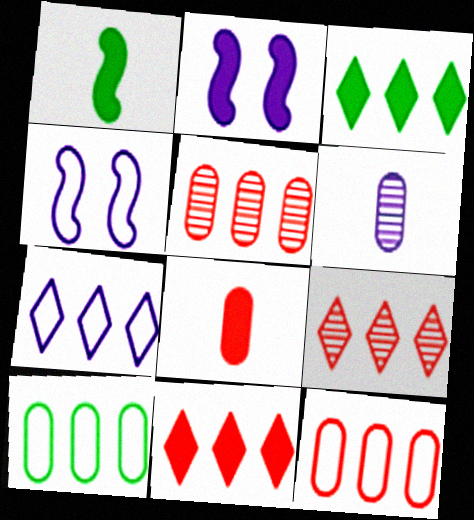[[2, 3, 8], 
[2, 6, 7], 
[3, 7, 9]]